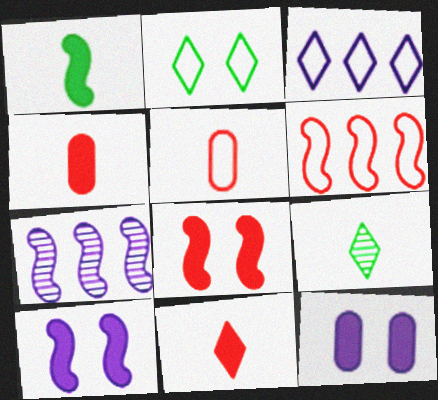[[2, 4, 7], 
[6, 9, 12]]